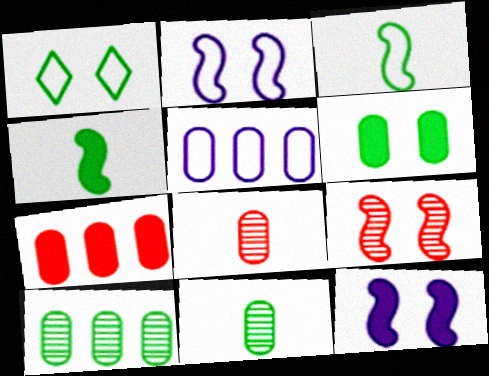[[1, 4, 10], 
[5, 6, 8], 
[5, 7, 10]]